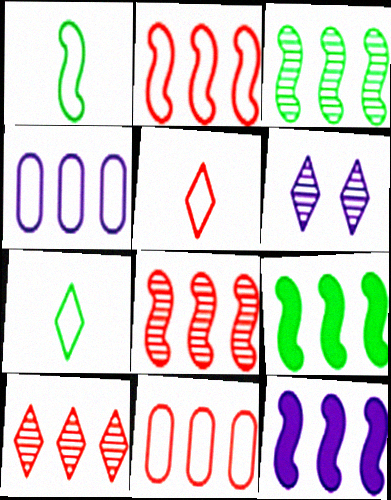[[2, 3, 12], 
[4, 9, 10]]